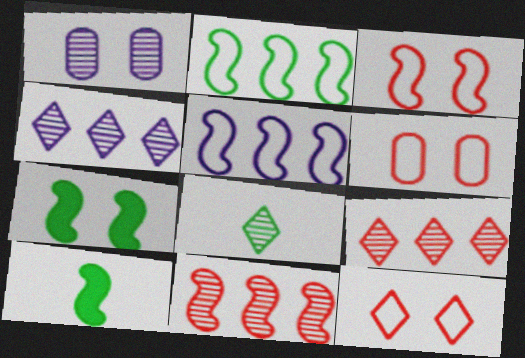[[1, 7, 12], 
[1, 8, 11], 
[3, 6, 12], 
[4, 6, 10]]